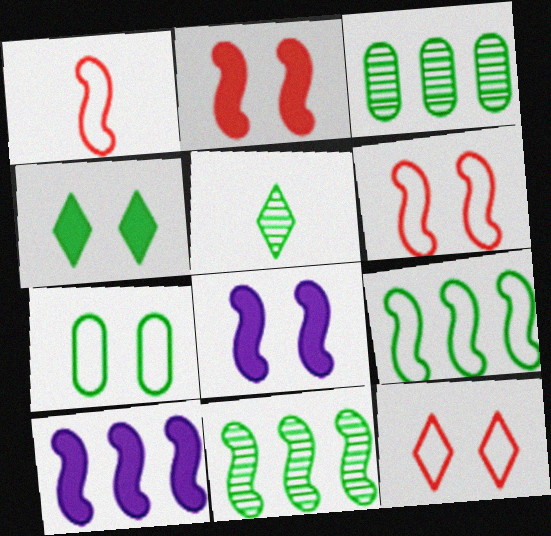[[1, 8, 11]]